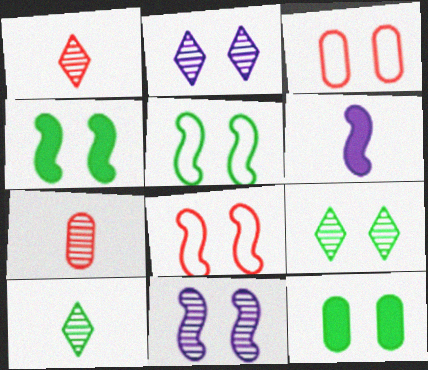[[2, 3, 4], 
[2, 8, 12], 
[4, 8, 11], 
[5, 9, 12]]